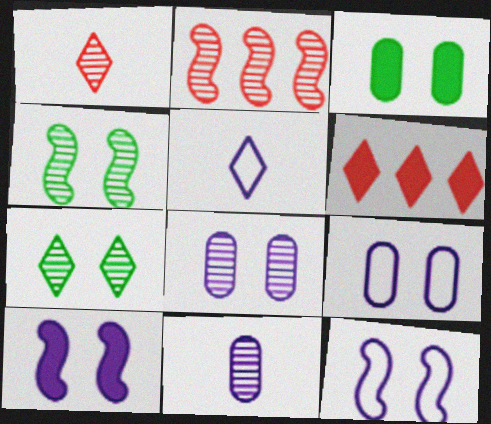[[2, 3, 5], 
[2, 7, 11], 
[5, 6, 7]]